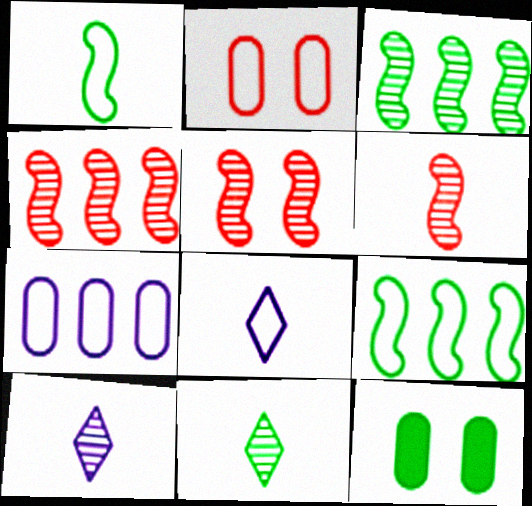[[2, 8, 9], 
[4, 5, 6], 
[4, 8, 12], 
[9, 11, 12]]